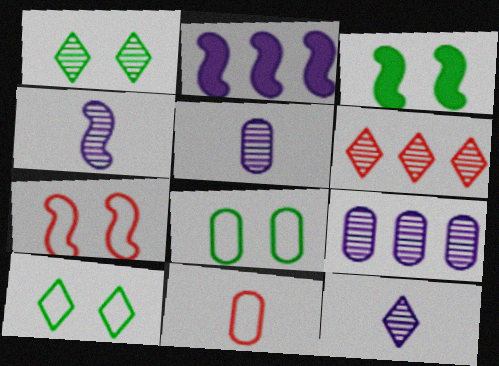[[1, 2, 11], 
[1, 3, 8], 
[1, 6, 12], 
[4, 5, 12]]